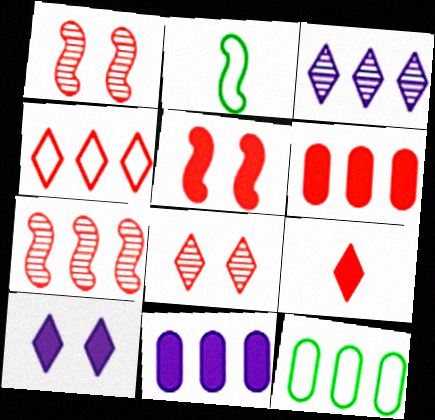[[2, 8, 11], 
[4, 6, 7], 
[4, 8, 9], 
[5, 6, 9]]